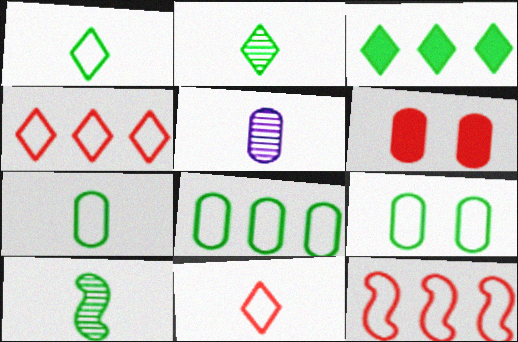[[3, 9, 10], 
[5, 6, 8], 
[7, 8, 9]]